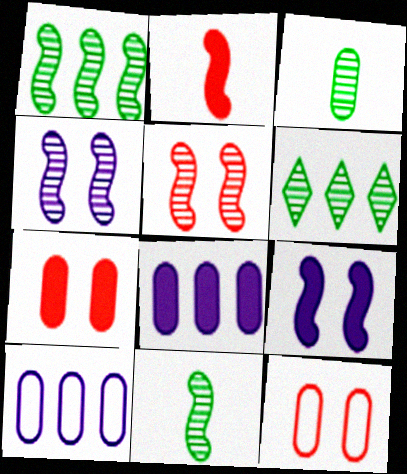[[3, 7, 10], 
[3, 8, 12]]